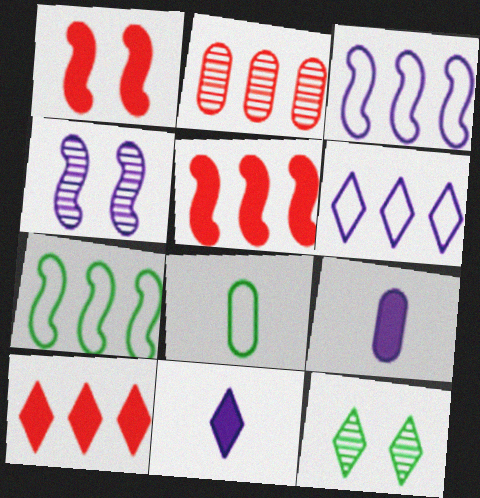[[4, 6, 9], 
[4, 8, 10]]